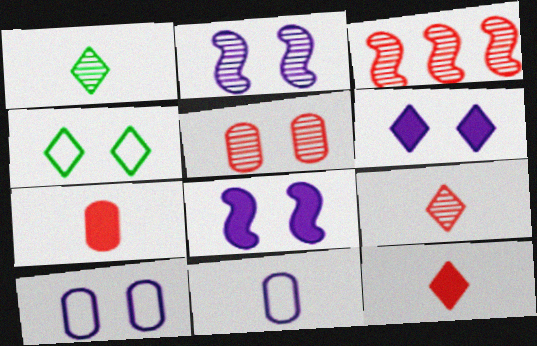[[2, 6, 10], 
[3, 5, 9], 
[4, 5, 8]]